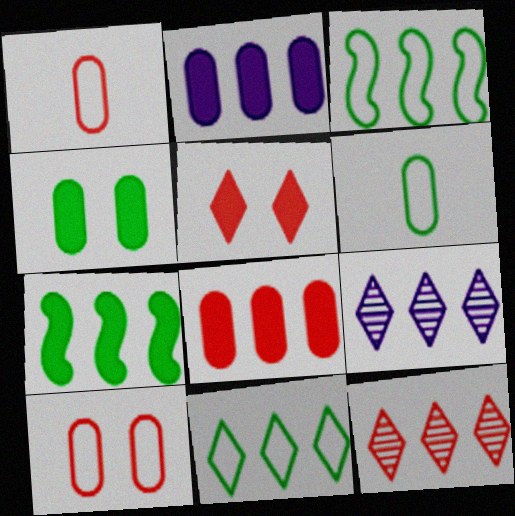[[2, 3, 12], 
[3, 8, 9]]